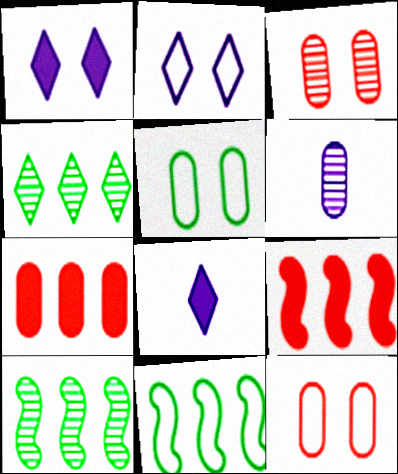[[3, 8, 11], 
[5, 6, 7], 
[8, 10, 12]]